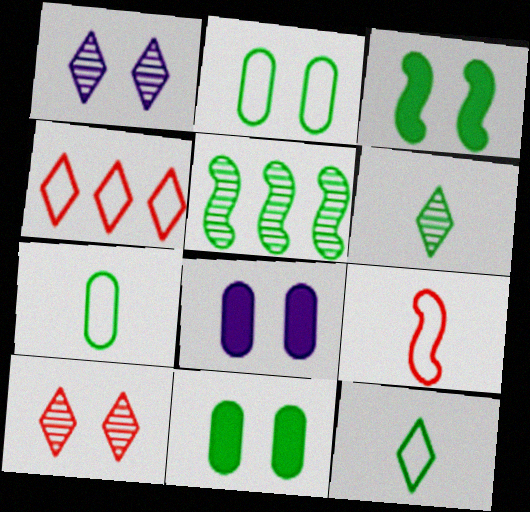[[5, 11, 12]]